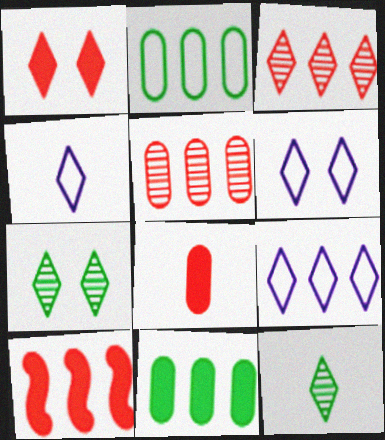[[1, 6, 7], 
[1, 8, 10], 
[1, 9, 12], 
[4, 6, 9]]